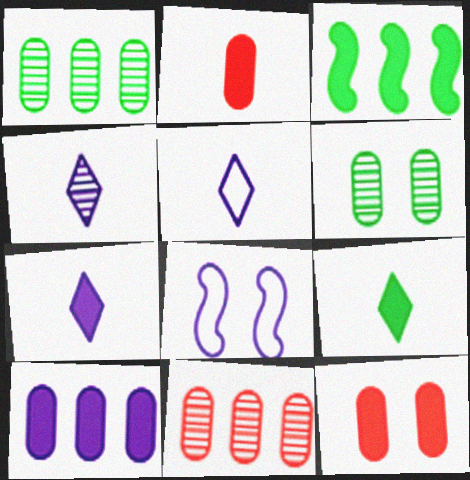[[3, 7, 12], 
[4, 5, 7], 
[4, 8, 10], 
[8, 9, 11]]